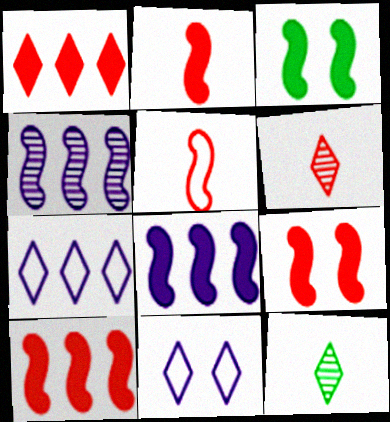[[1, 11, 12], 
[2, 3, 8], 
[2, 9, 10], 
[3, 4, 5]]